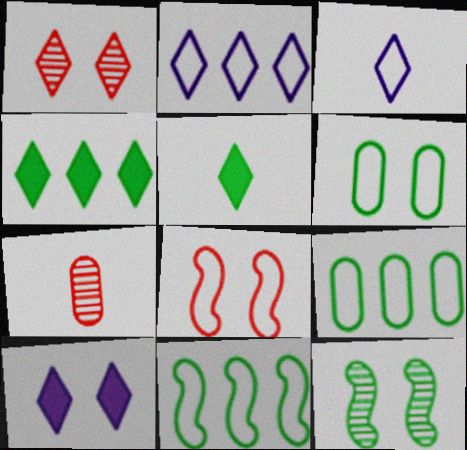[[1, 2, 5], 
[1, 3, 4], 
[3, 8, 9], 
[5, 9, 12], 
[7, 10, 11]]